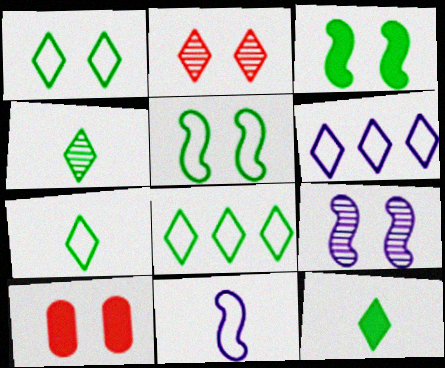[[1, 7, 8], 
[1, 9, 10], 
[2, 6, 12], 
[4, 7, 12]]